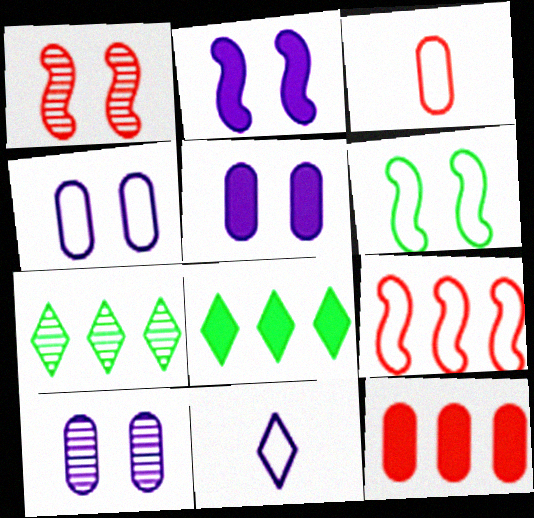[[1, 2, 6], 
[2, 3, 7], 
[4, 5, 10]]